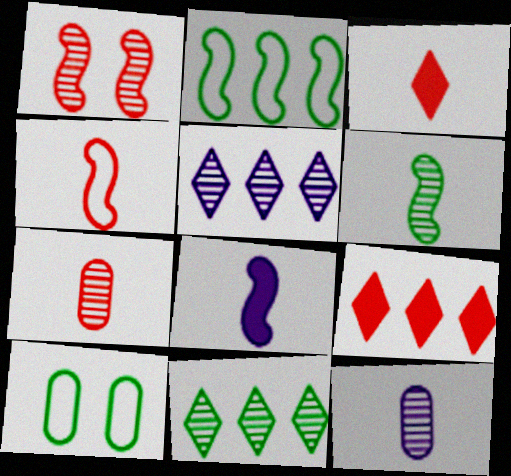[[1, 2, 8], 
[1, 11, 12], 
[3, 4, 7], 
[4, 6, 8]]